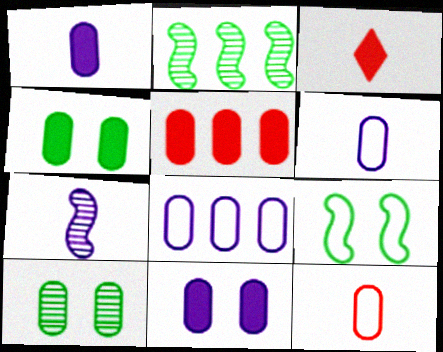[[1, 4, 5], 
[5, 6, 10]]